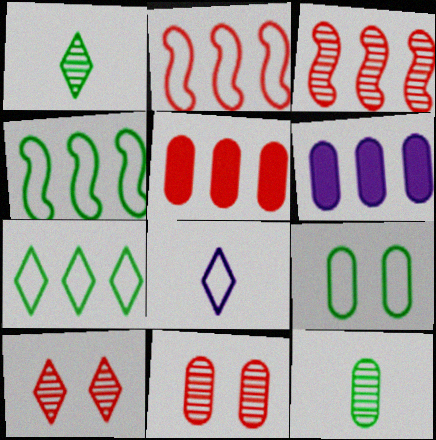[[2, 8, 9], 
[3, 6, 7]]